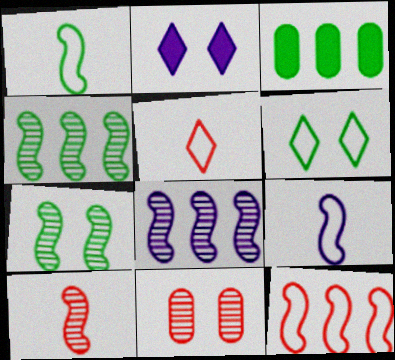[[7, 8, 10]]